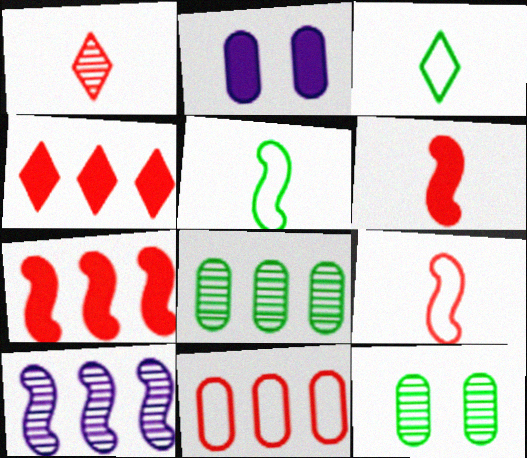[[1, 10, 12]]